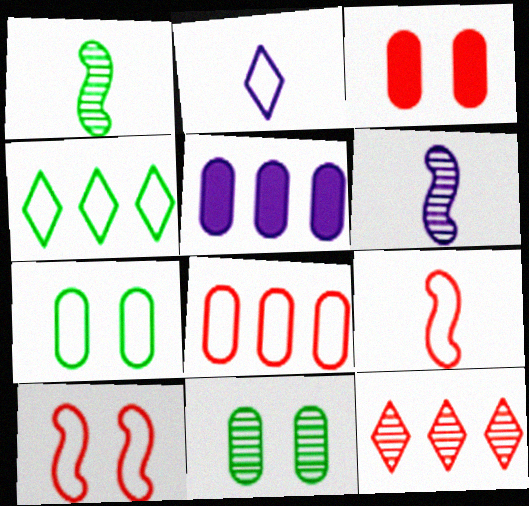[[3, 4, 6], 
[3, 9, 12], 
[6, 11, 12]]